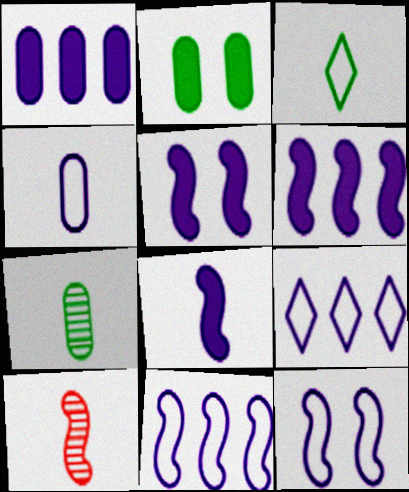[[2, 9, 10], 
[4, 9, 12], 
[5, 6, 8]]